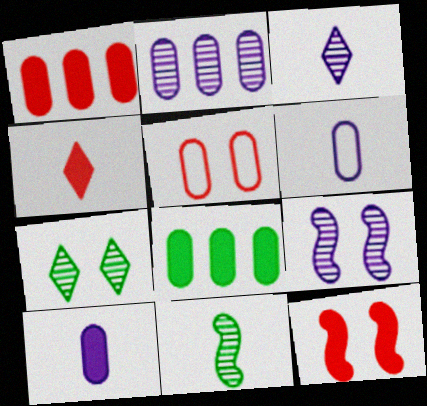[[1, 4, 12], 
[2, 3, 9], 
[4, 6, 11]]